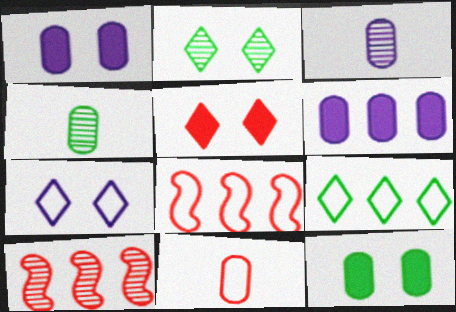[[2, 3, 10], 
[2, 5, 7], 
[5, 10, 11], 
[6, 9, 10]]